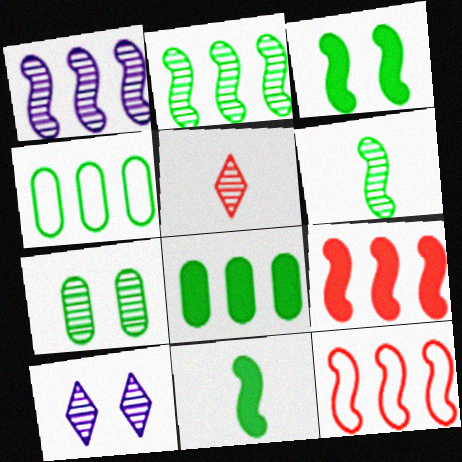[[1, 5, 7]]